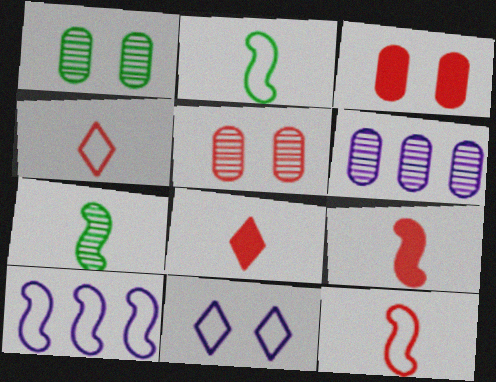[[1, 8, 10]]